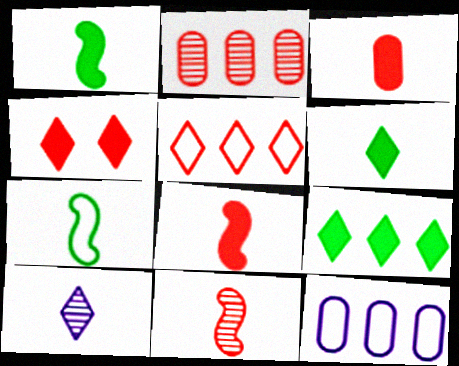[[3, 7, 10]]